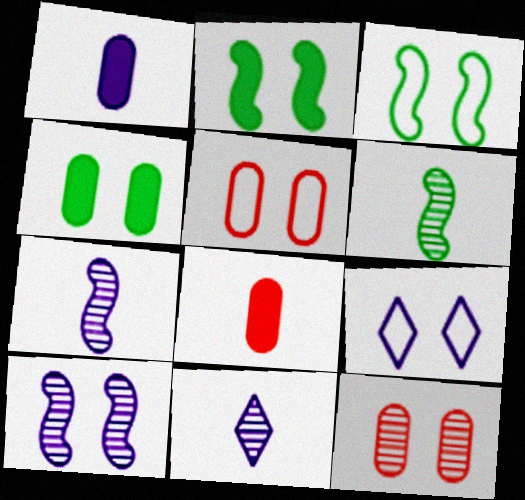[[2, 9, 12], 
[3, 5, 9]]